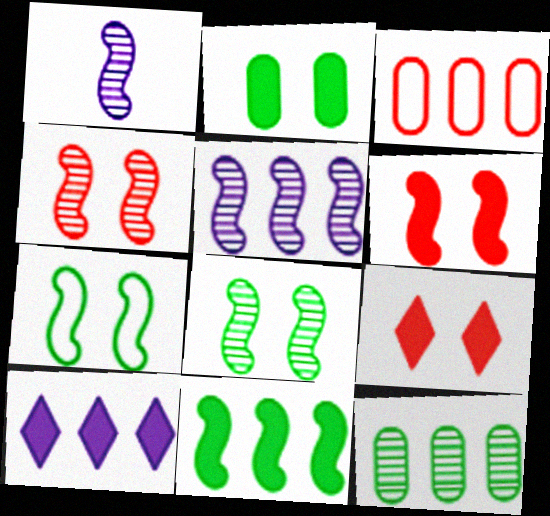[]